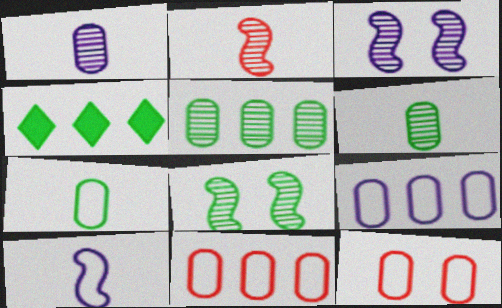[[4, 7, 8], 
[7, 9, 12]]